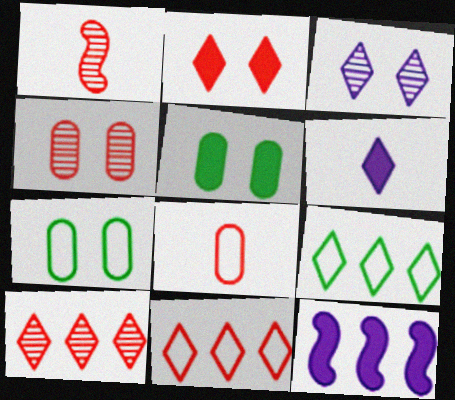[[1, 4, 10]]